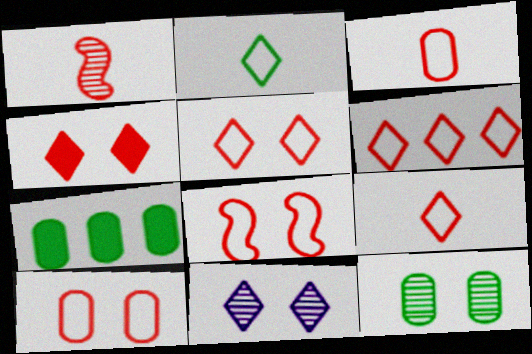[[3, 6, 8], 
[5, 6, 9], 
[5, 8, 10]]